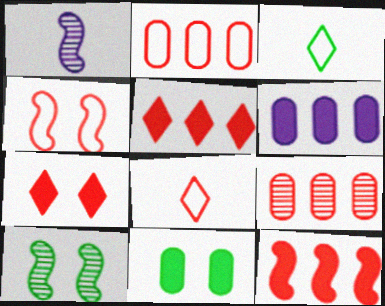[[2, 4, 8], 
[6, 8, 10]]